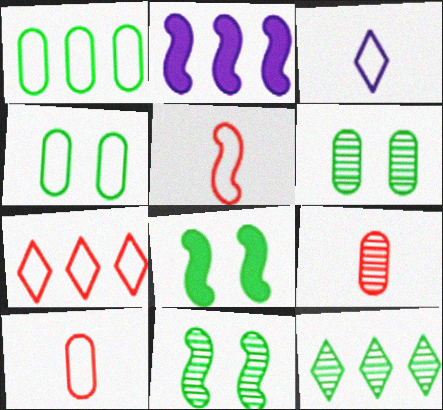[[2, 5, 11]]